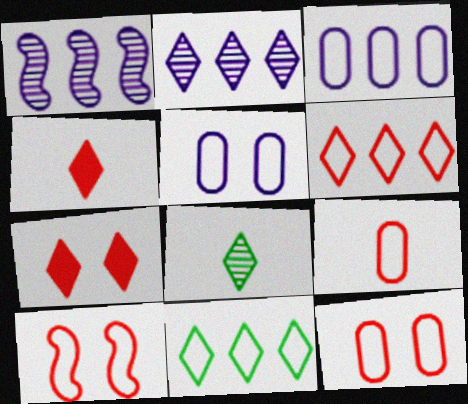[[6, 9, 10]]